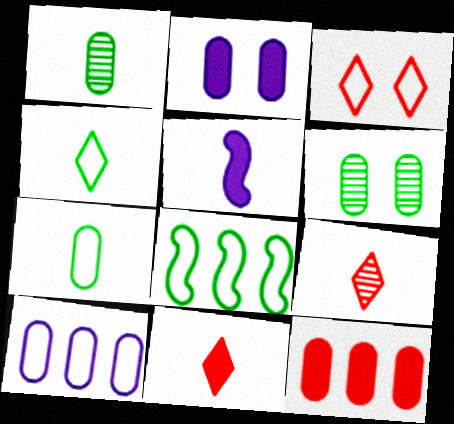[[2, 8, 9], 
[5, 7, 9]]